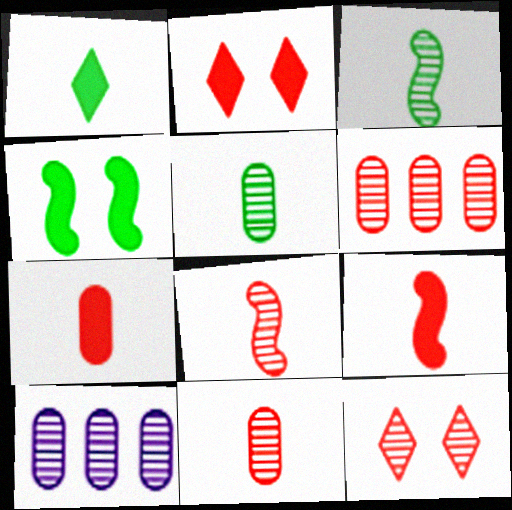[[3, 10, 12], 
[6, 8, 12]]